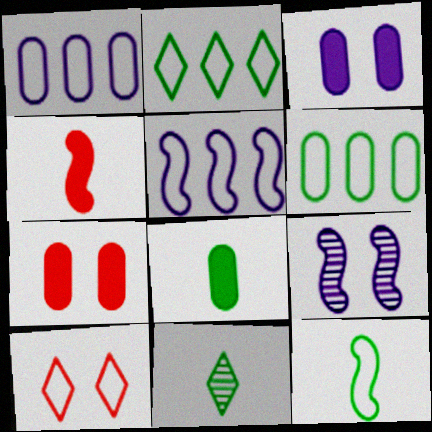[[1, 10, 12], 
[5, 7, 11], 
[8, 11, 12]]